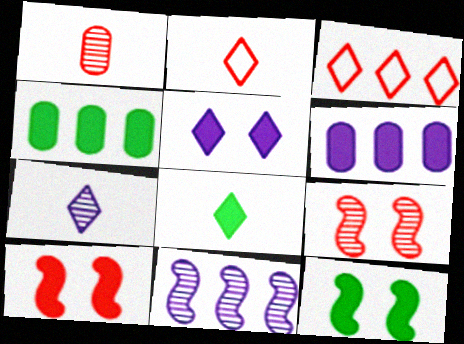[[1, 3, 10], 
[2, 7, 8], 
[3, 4, 11], 
[4, 8, 12], 
[6, 8, 10]]